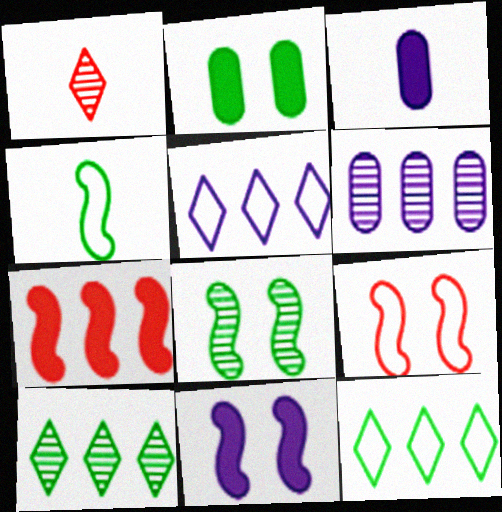[[1, 3, 4], 
[1, 6, 8], 
[2, 4, 10], 
[3, 9, 10], 
[6, 7, 12], 
[8, 9, 11]]